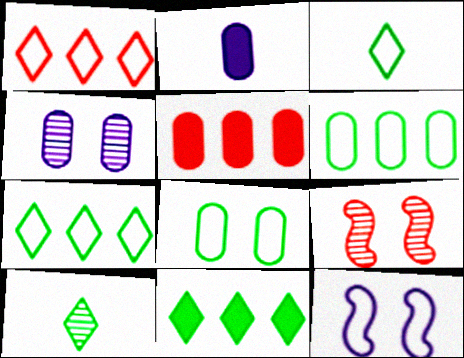[[2, 7, 9], 
[5, 10, 12]]